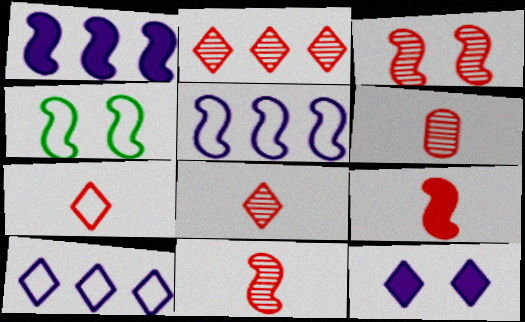[[1, 4, 11], 
[2, 3, 6], 
[6, 7, 9], 
[6, 8, 11]]